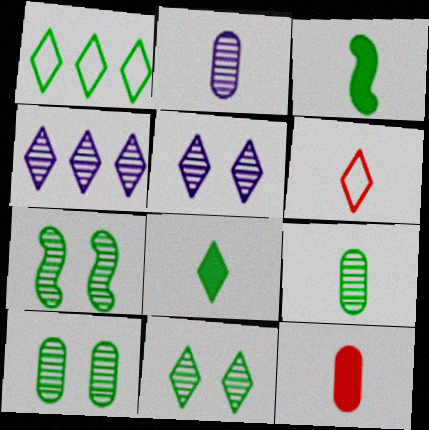[[1, 3, 10], 
[1, 8, 11], 
[2, 3, 6], 
[7, 10, 11]]